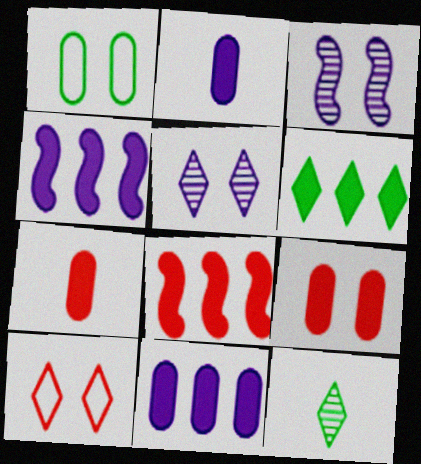[[6, 8, 11]]